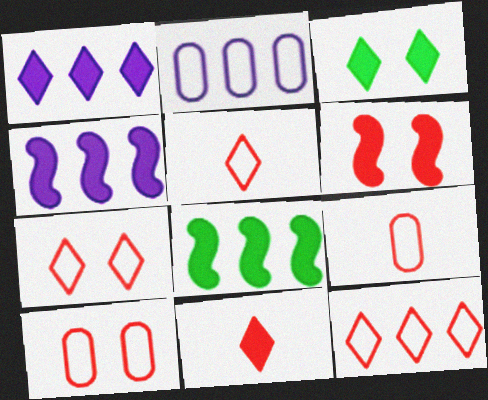[[1, 3, 11], 
[5, 7, 12]]